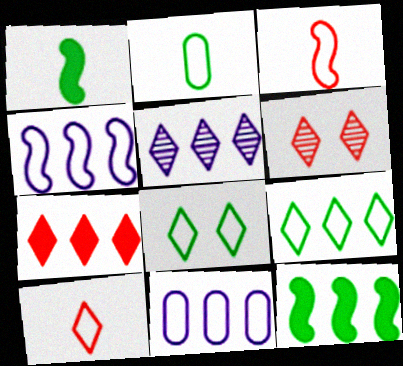[[1, 6, 11], 
[3, 8, 11], 
[5, 7, 9], 
[6, 7, 10]]